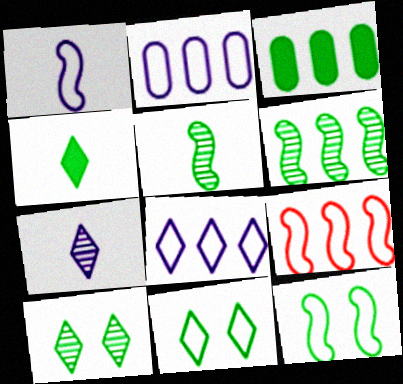[[1, 9, 12], 
[3, 5, 11]]